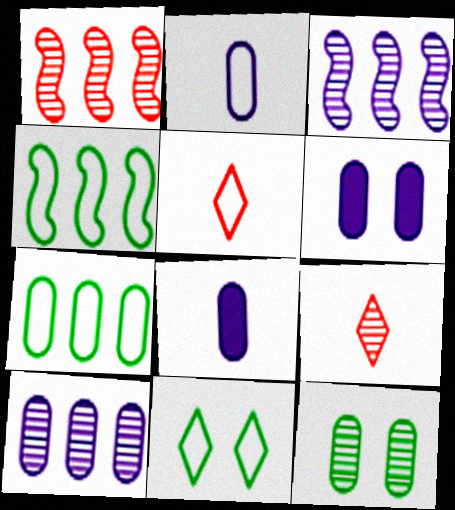[[1, 8, 11], 
[2, 6, 10], 
[3, 9, 12], 
[4, 6, 9]]